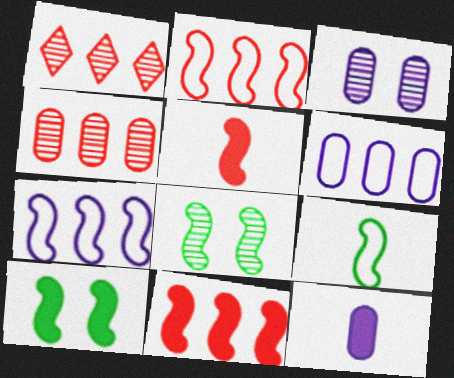[[3, 6, 12], 
[5, 7, 8]]